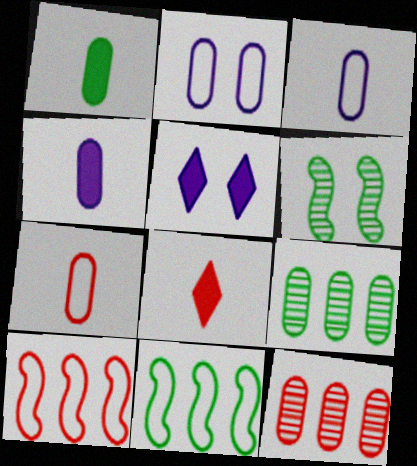[[1, 2, 12]]